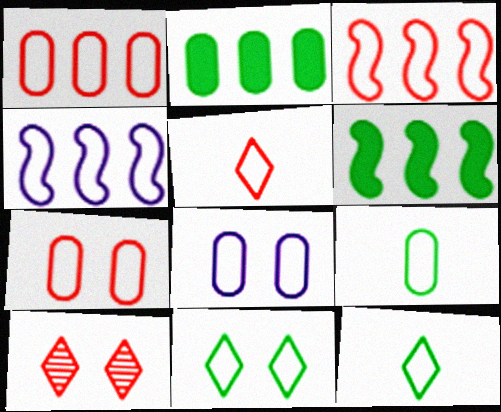[[1, 8, 9], 
[3, 5, 7], 
[3, 8, 12], 
[4, 7, 12]]